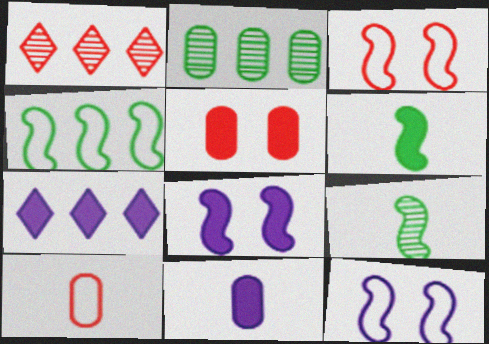[[5, 6, 7], 
[7, 8, 11]]